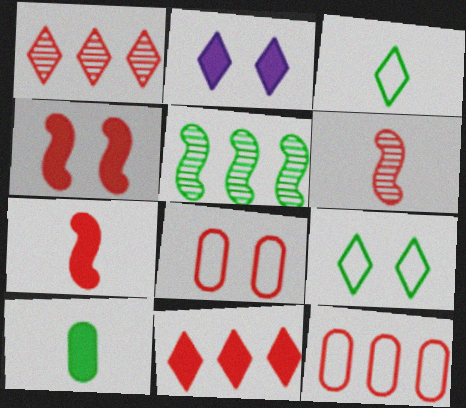[[1, 2, 3], 
[1, 7, 8], 
[5, 9, 10], 
[6, 8, 11]]